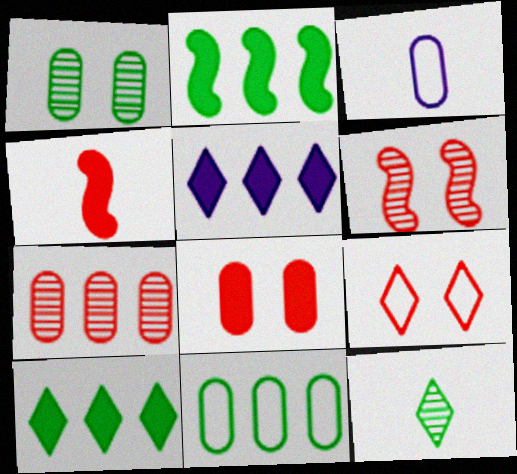[[3, 4, 12], 
[3, 6, 10], 
[4, 7, 9], 
[5, 9, 12], 
[6, 8, 9]]